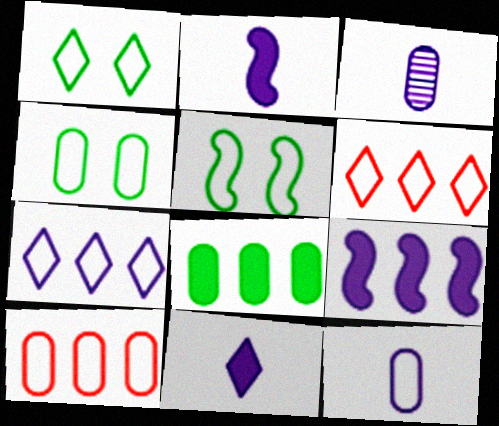[[1, 4, 5], 
[4, 10, 12], 
[5, 6, 12]]